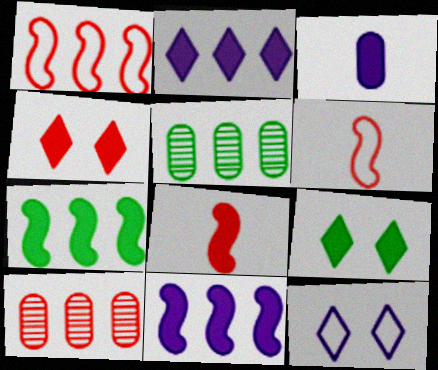[[1, 2, 5], 
[3, 4, 7], 
[4, 6, 10], 
[5, 8, 12]]